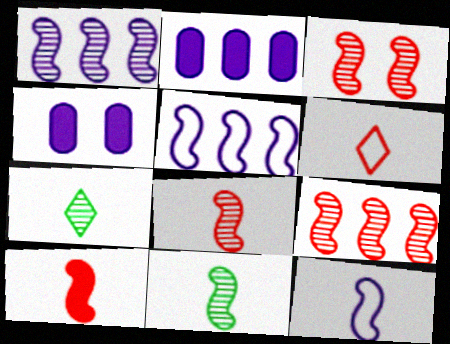[[1, 3, 11], 
[3, 8, 9], 
[10, 11, 12]]